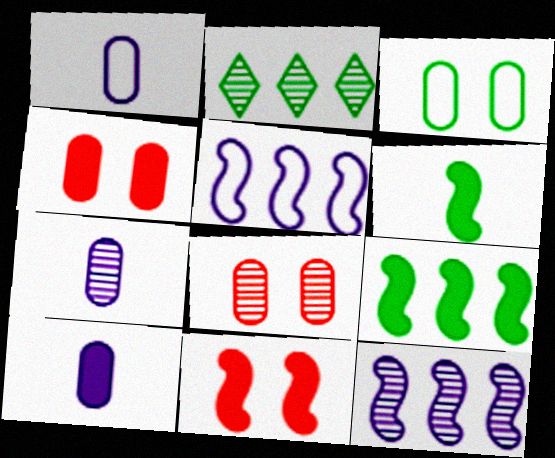[[1, 2, 11], 
[1, 7, 10], 
[2, 3, 6]]